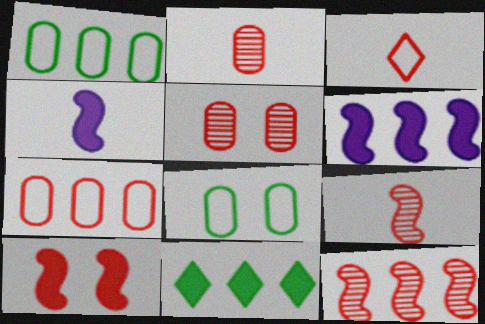[]